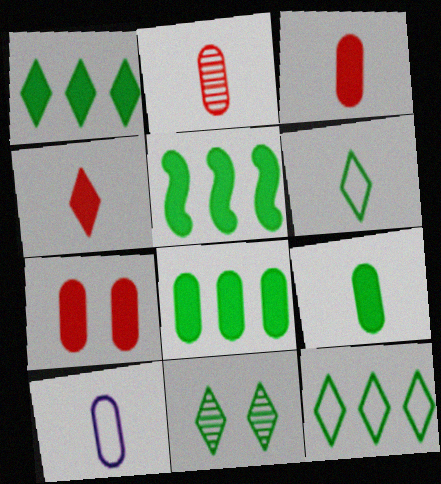[[1, 5, 8], 
[1, 6, 11], 
[2, 9, 10]]